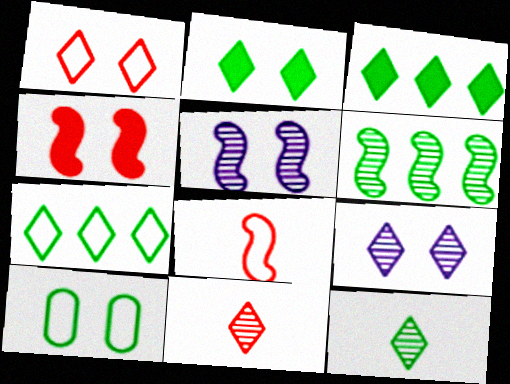[[1, 2, 9], 
[2, 7, 12], 
[4, 9, 10]]